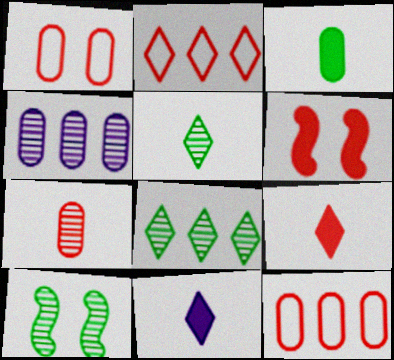[[1, 3, 4], 
[2, 6, 7], 
[10, 11, 12]]